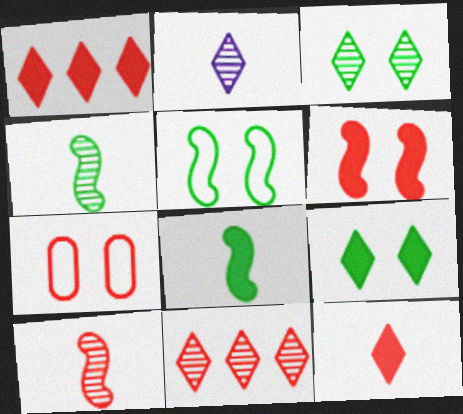[[1, 7, 10], 
[2, 3, 11]]